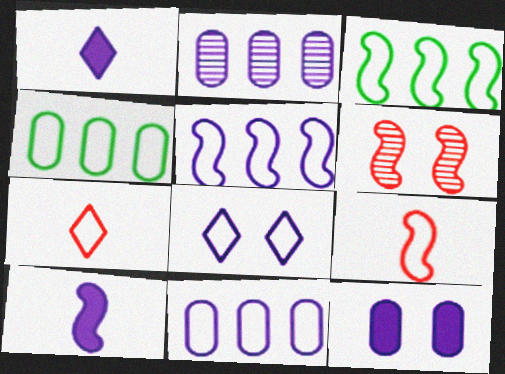[[1, 4, 6], 
[2, 8, 10], 
[3, 6, 10], 
[4, 8, 9]]